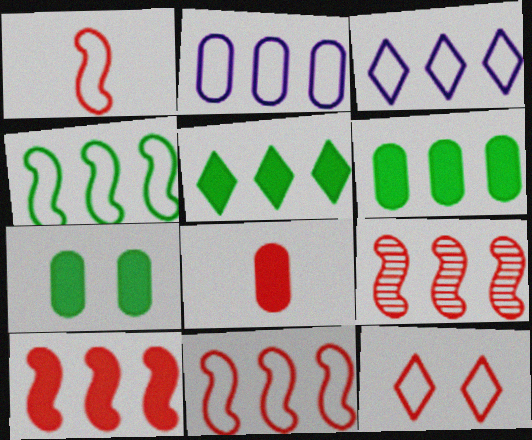[[2, 5, 9], 
[3, 6, 9], 
[8, 9, 12], 
[9, 10, 11]]